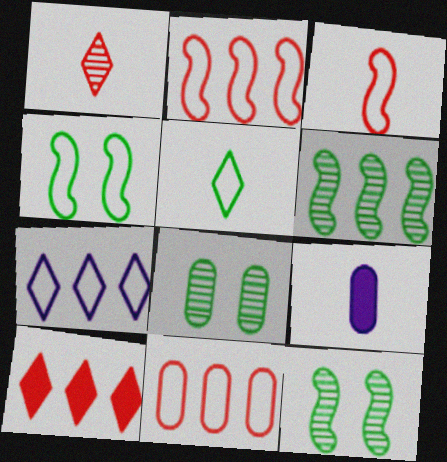[[8, 9, 11]]